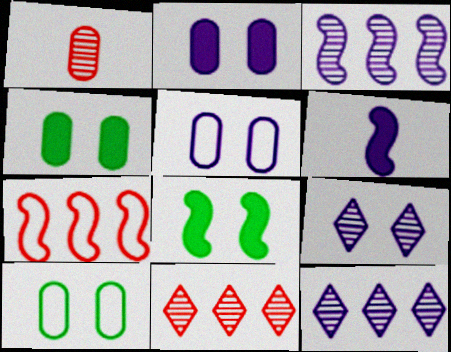[[5, 6, 12], 
[6, 10, 11]]